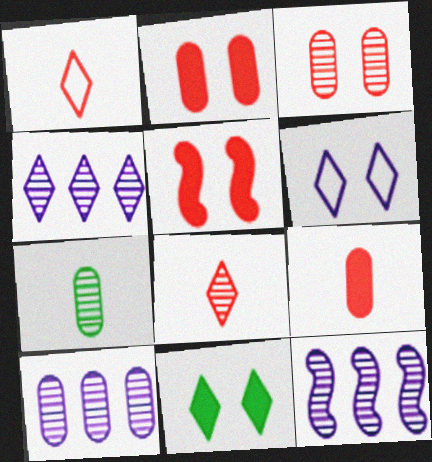[[1, 4, 11], 
[3, 7, 10], 
[4, 10, 12]]